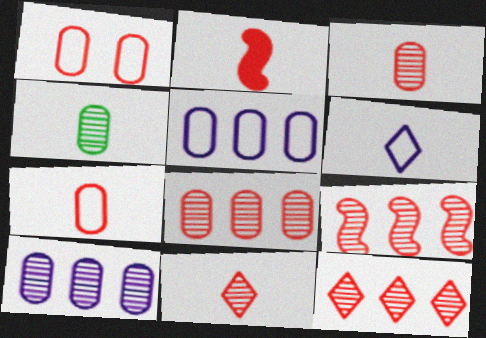[[1, 2, 12], 
[2, 4, 6], 
[2, 7, 11], 
[8, 9, 12]]